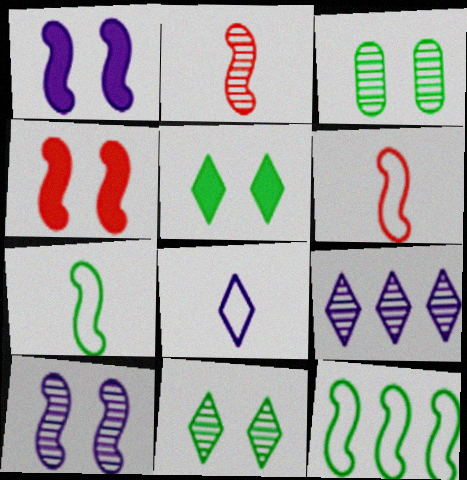[[1, 2, 12], 
[2, 3, 9]]